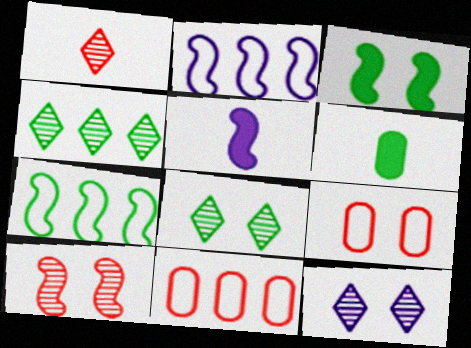[[1, 4, 12], 
[3, 9, 12], 
[4, 5, 9], 
[5, 7, 10], 
[5, 8, 11], 
[6, 7, 8]]